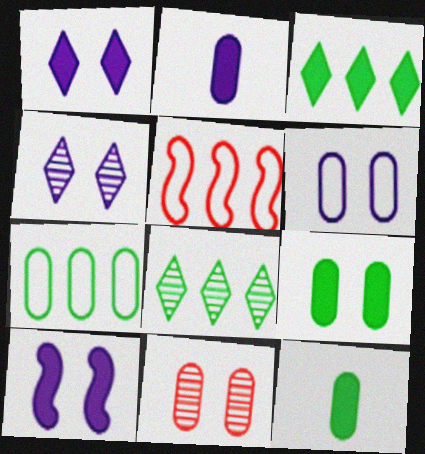[[2, 7, 11], 
[4, 5, 12], 
[4, 6, 10], 
[6, 9, 11]]